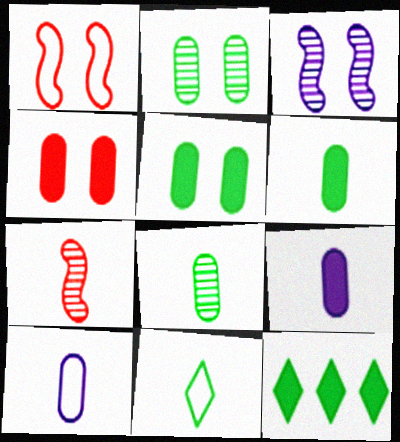[[7, 9, 11]]